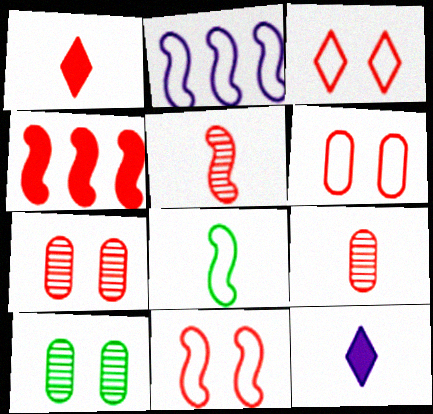[[1, 2, 10], 
[2, 8, 11], 
[3, 4, 9], 
[3, 6, 11], 
[4, 5, 11], 
[8, 9, 12]]